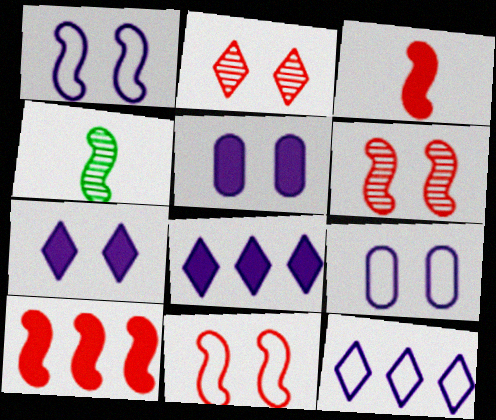[[1, 4, 10]]